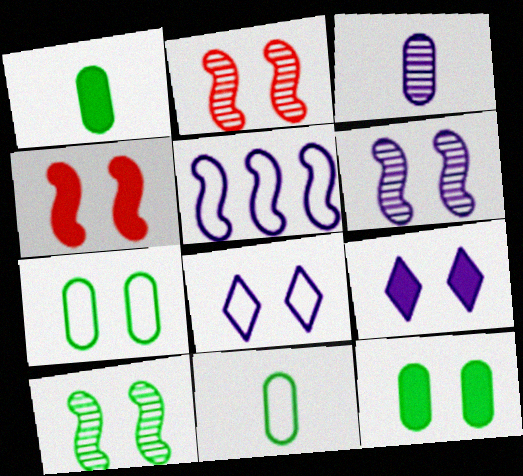[[2, 6, 10], 
[2, 7, 9], 
[2, 8, 12], 
[3, 5, 9], 
[4, 9, 12]]